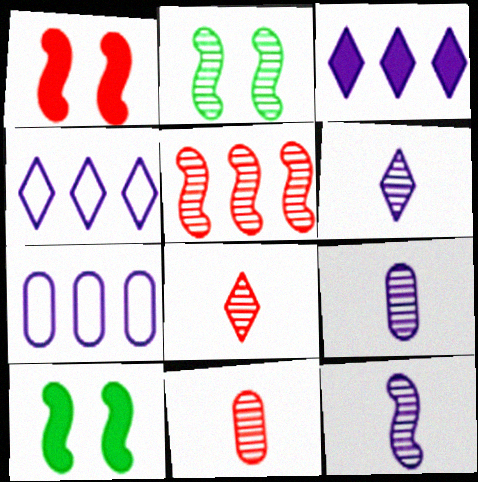[[2, 5, 12], 
[4, 10, 11], 
[6, 9, 12], 
[7, 8, 10]]